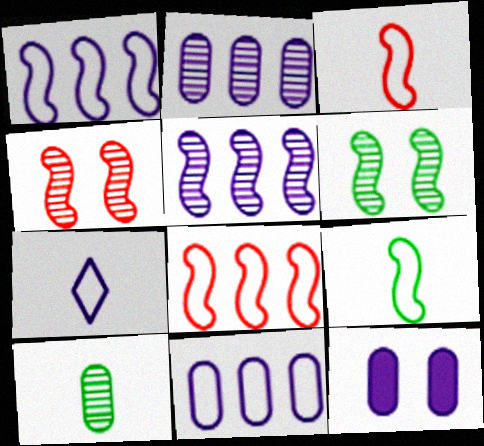[[5, 7, 12]]